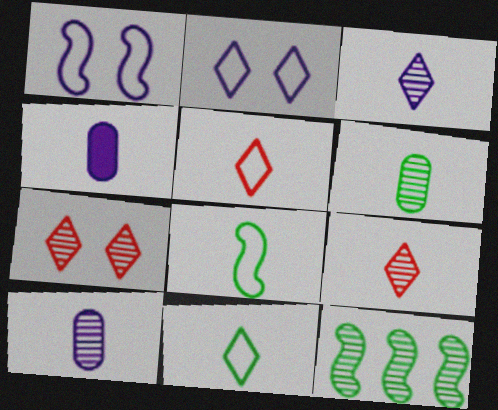[[4, 8, 9], 
[7, 10, 12]]